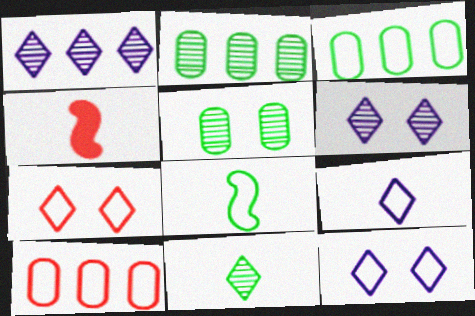[[2, 4, 12], 
[3, 4, 6], 
[8, 10, 12]]